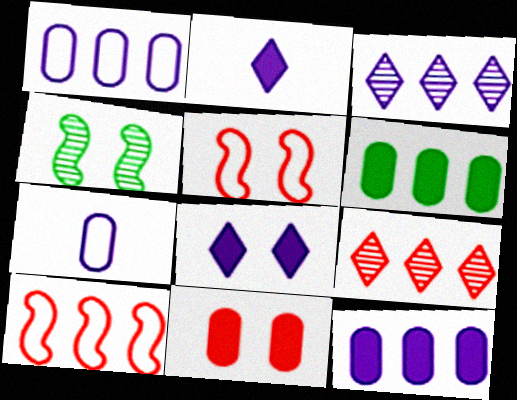[[3, 6, 10]]